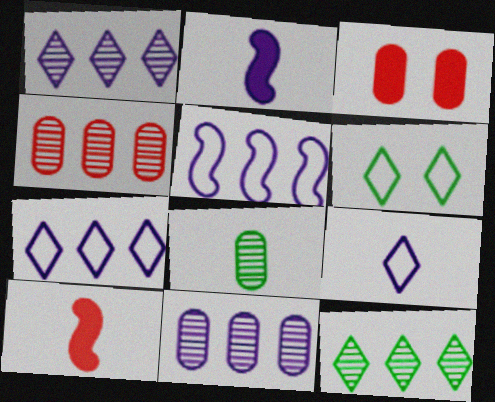[[2, 4, 6], 
[6, 10, 11], 
[8, 9, 10]]